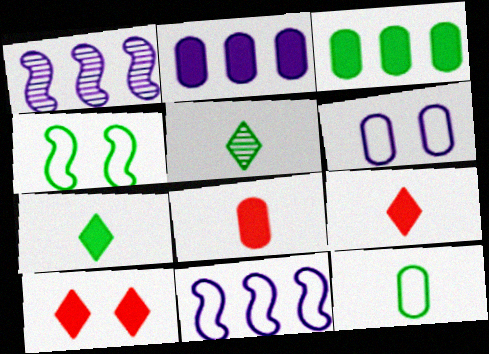[[1, 10, 12], 
[3, 4, 5]]